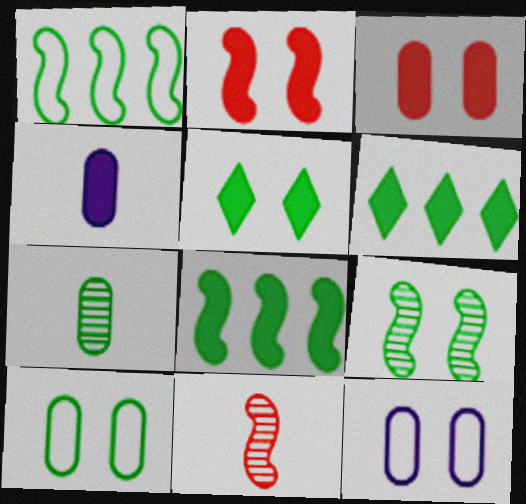[[1, 5, 7], 
[2, 4, 6], 
[5, 9, 10], 
[6, 11, 12]]